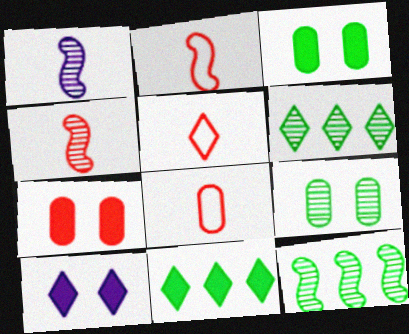[[2, 5, 8], 
[5, 6, 10], 
[8, 10, 12]]